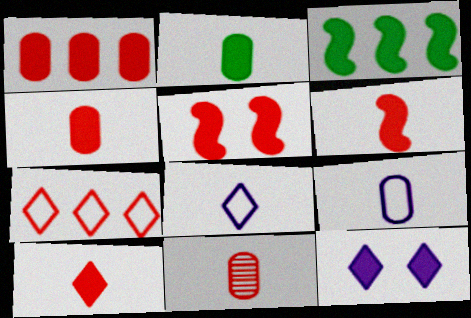[[1, 5, 10], 
[2, 9, 11], 
[3, 4, 12], 
[4, 6, 10], 
[5, 7, 11]]